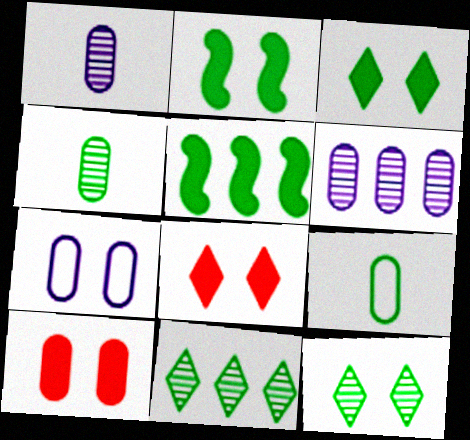[[2, 9, 11], 
[5, 9, 12], 
[6, 9, 10]]